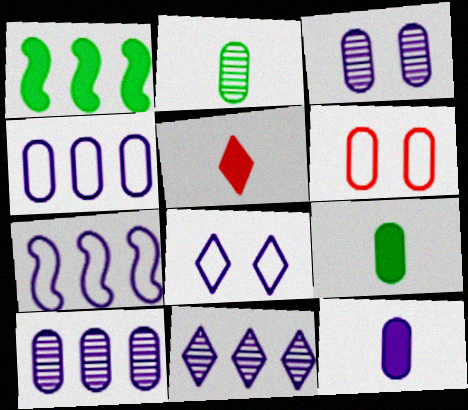[[3, 4, 12], 
[6, 9, 10]]